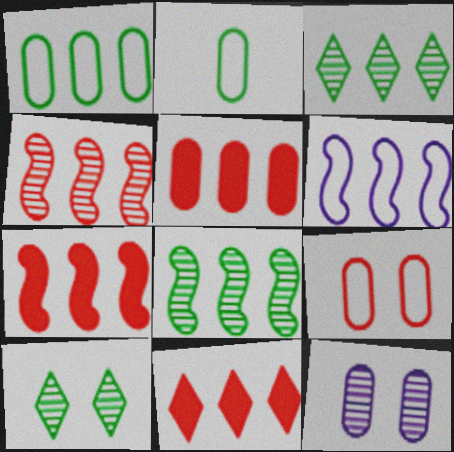[[2, 5, 12], 
[3, 5, 6], 
[5, 7, 11], 
[6, 7, 8]]